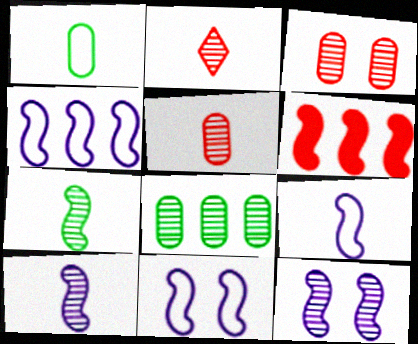[[2, 8, 12], 
[4, 9, 11], 
[6, 7, 11]]